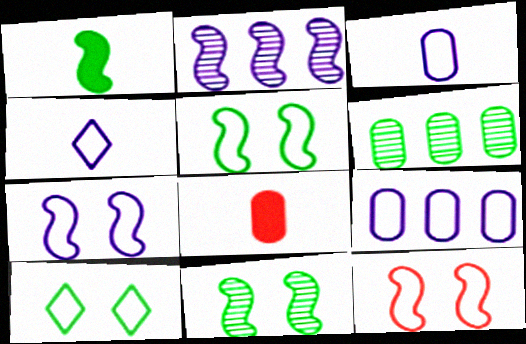[[1, 2, 12], 
[1, 6, 10], 
[2, 8, 10], 
[4, 7, 9], 
[5, 7, 12]]